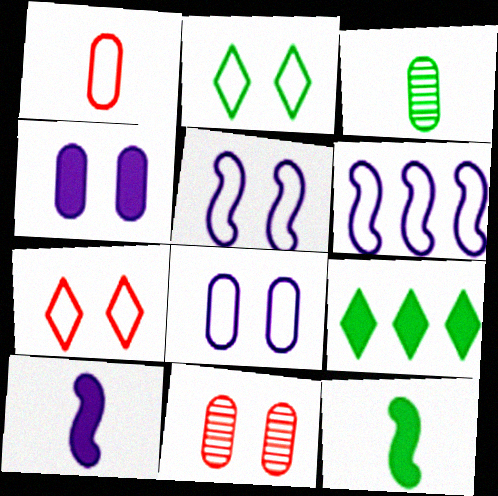[[1, 2, 6]]